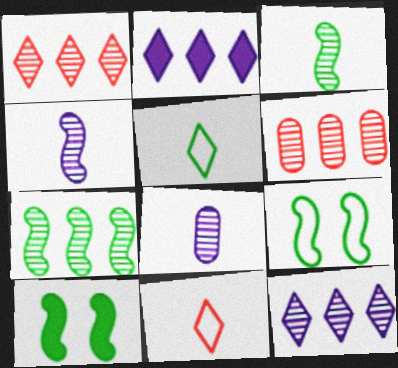[[6, 7, 12]]